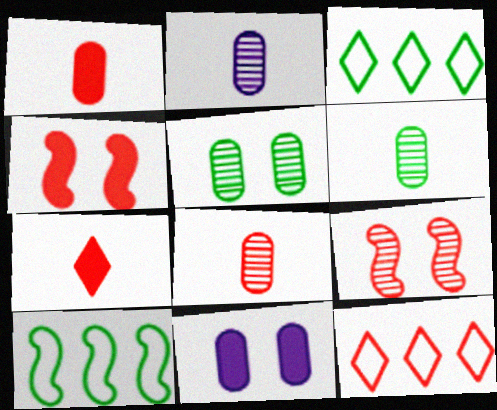[[1, 9, 12], 
[2, 3, 4], 
[2, 6, 8], 
[4, 8, 12]]